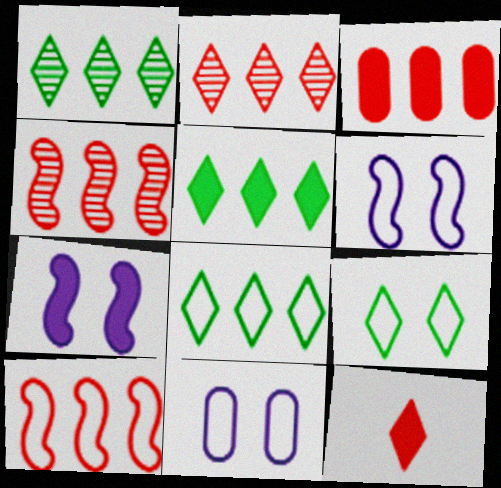[[1, 5, 8], 
[2, 3, 10]]